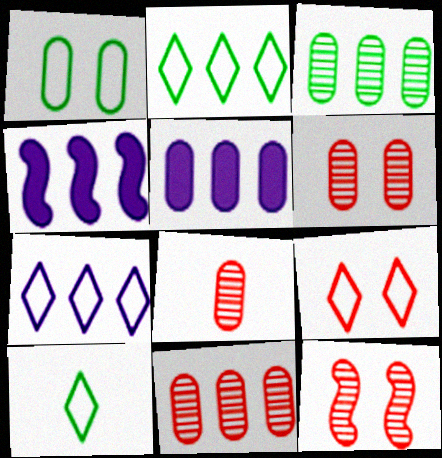[[1, 5, 8], 
[2, 4, 11], 
[4, 6, 10], 
[5, 10, 12], 
[6, 8, 11], 
[7, 9, 10]]